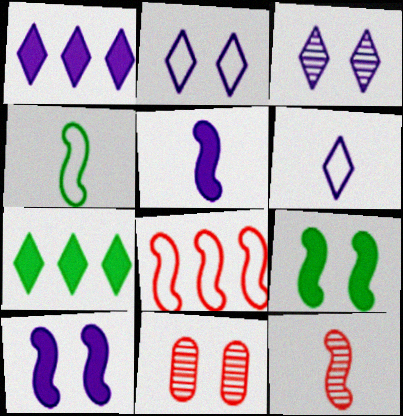[[1, 3, 6], 
[1, 4, 11], 
[2, 9, 11], 
[4, 5, 12]]